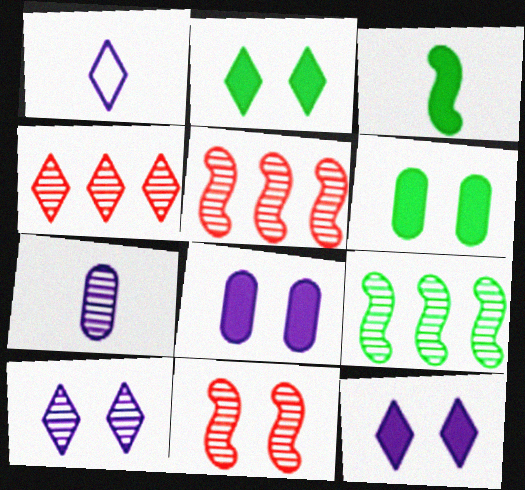[[1, 2, 4], 
[1, 5, 6]]